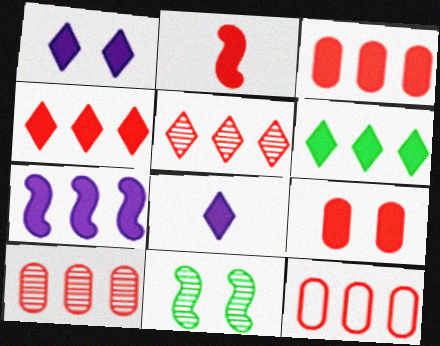[[2, 4, 9], 
[3, 6, 7], 
[3, 10, 12], 
[8, 11, 12]]